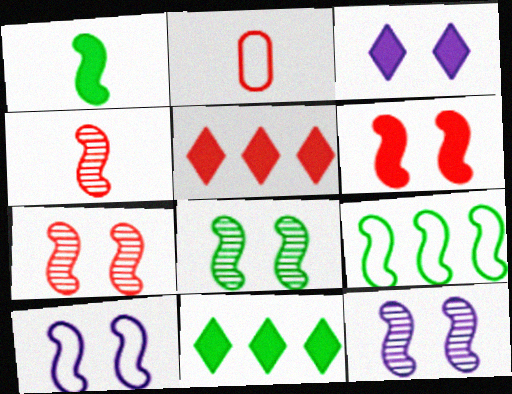[[1, 8, 9], 
[2, 5, 7], 
[2, 11, 12], 
[6, 8, 10], 
[7, 8, 12]]